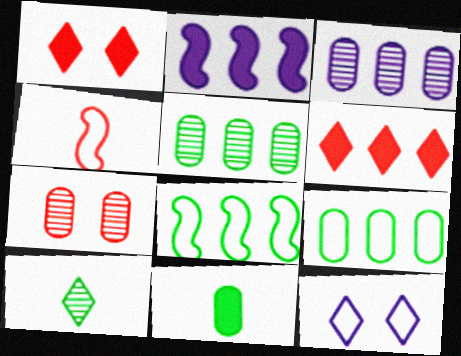[[1, 2, 11], 
[3, 6, 8], 
[4, 6, 7], 
[4, 9, 12], 
[6, 10, 12]]